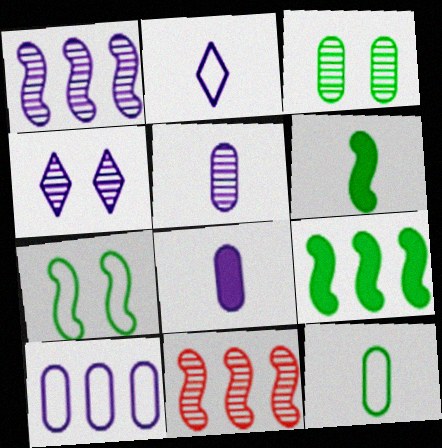[[1, 4, 5]]